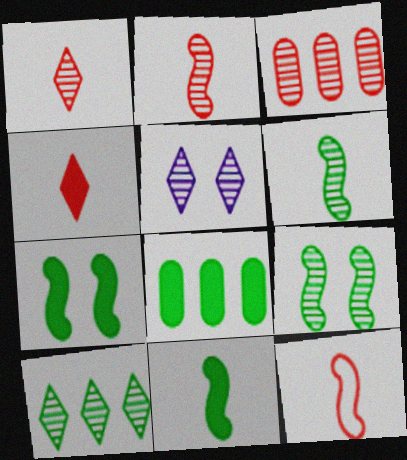[[1, 5, 10], 
[3, 5, 6], 
[5, 8, 12]]